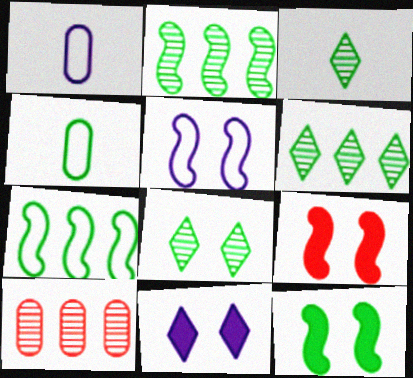[[1, 6, 9], 
[3, 6, 8], 
[4, 6, 12]]